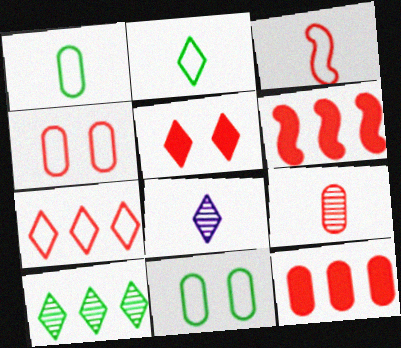[[3, 4, 7], 
[4, 9, 12], 
[6, 8, 11]]